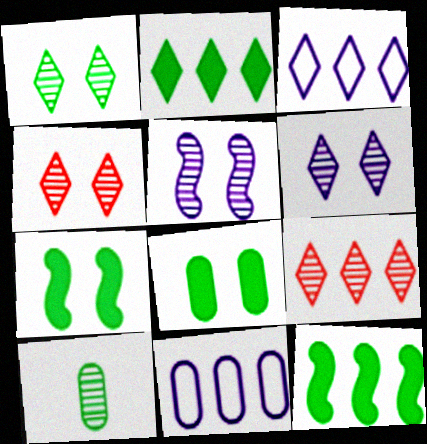[[1, 4, 6], 
[2, 3, 9], 
[5, 9, 10], 
[9, 11, 12]]